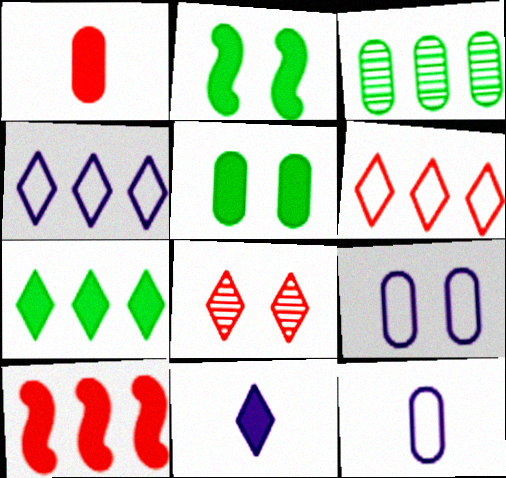[[1, 3, 9], 
[2, 8, 9], 
[3, 4, 10], 
[5, 10, 11]]